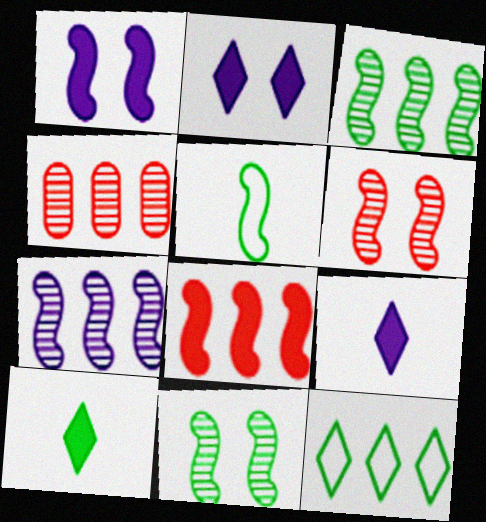[[2, 4, 5]]